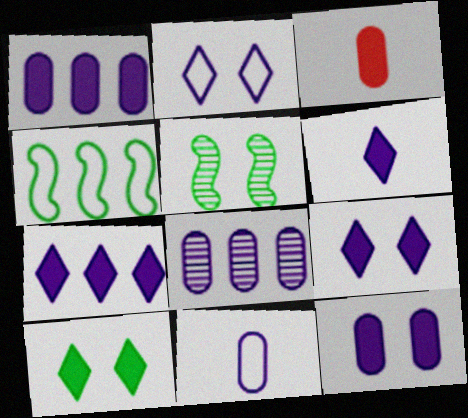[[6, 7, 9], 
[8, 11, 12]]